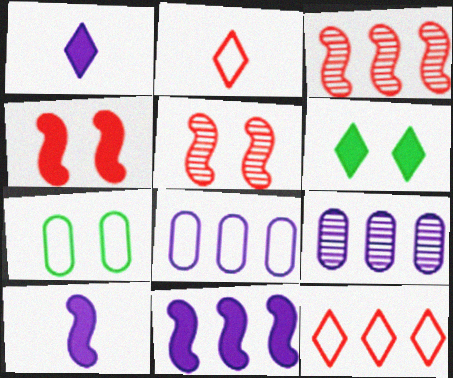[[1, 3, 7]]